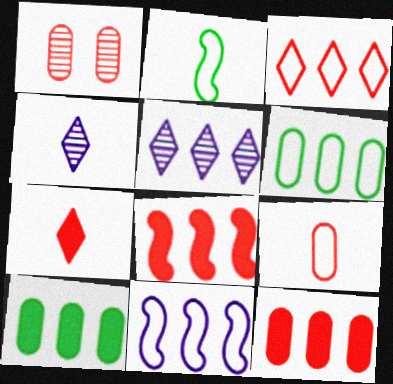[[1, 9, 12], 
[3, 6, 11], 
[5, 6, 8]]